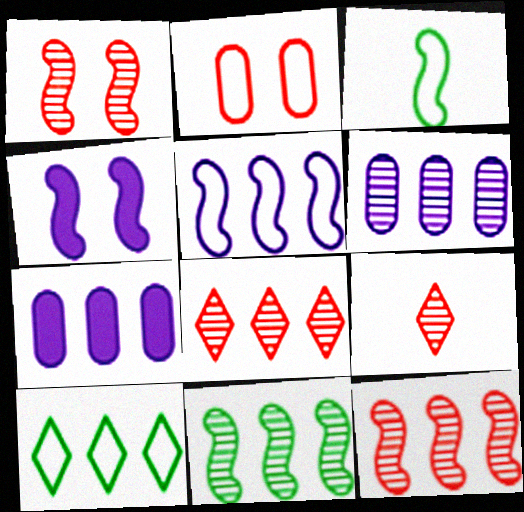[[3, 4, 12], 
[6, 8, 11], 
[7, 10, 12]]